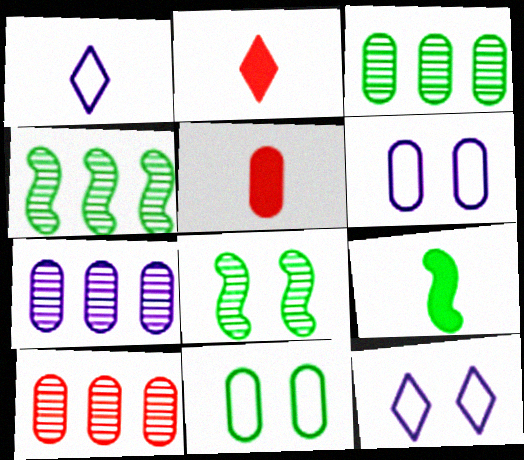[[2, 4, 6], 
[3, 5, 6], 
[3, 7, 10], 
[4, 5, 12], 
[5, 7, 11], 
[9, 10, 12]]